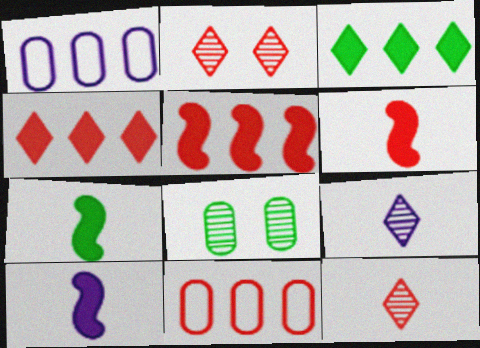[[1, 2, 7], 
[2, 6, 11], 
[6, 7, 10]]